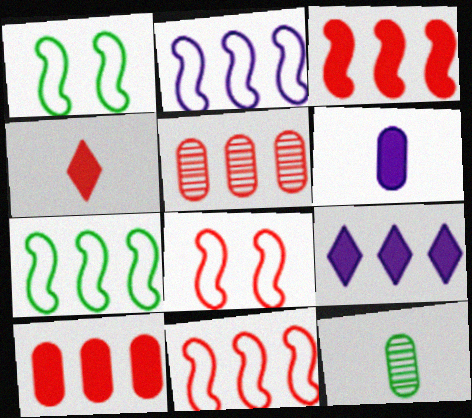[[2, 7, 11], 
[4, 5, 8], 
[5, 7, 9], 
[8, 9, 12]]